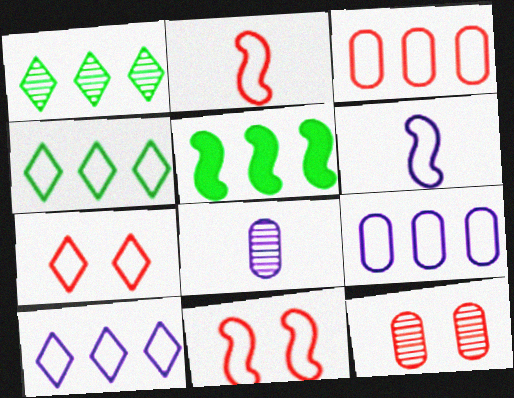[[2, 3, 7], 
[5, 7, 8]]